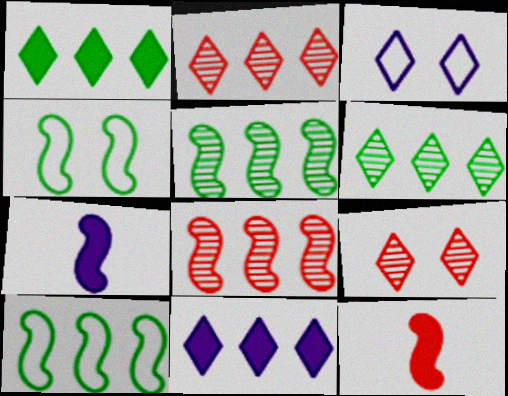[[4, 7, 8]]